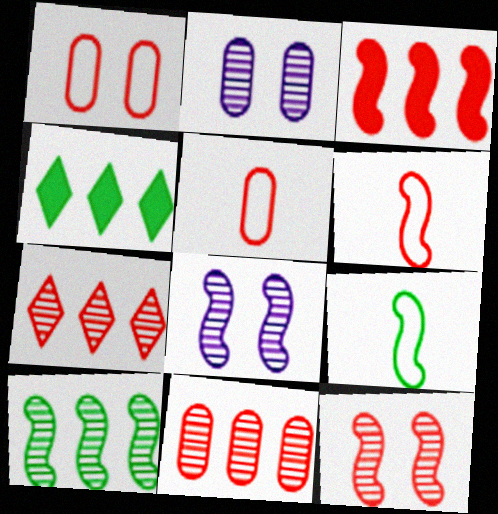[[2, 4, 6], 
[3, 6, 12], 
[3, 8, 9], 
[4, 5, 8]]